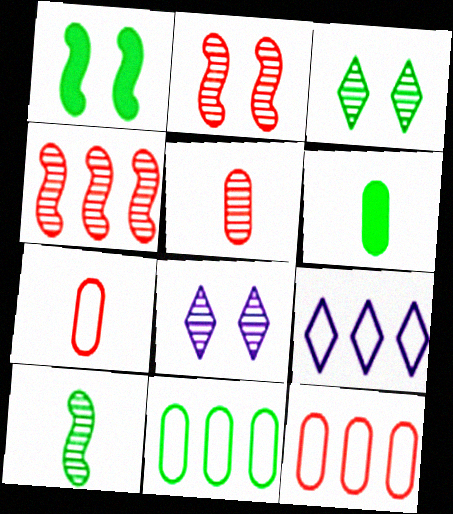[[1, 5, 9], 
[2, 6, 9]]